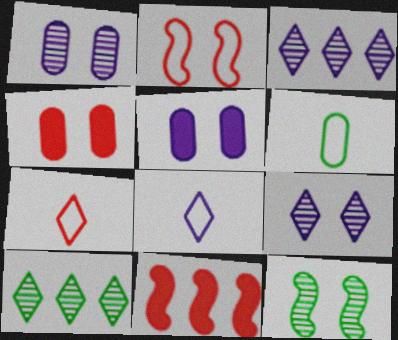[[6, 9, 11]]